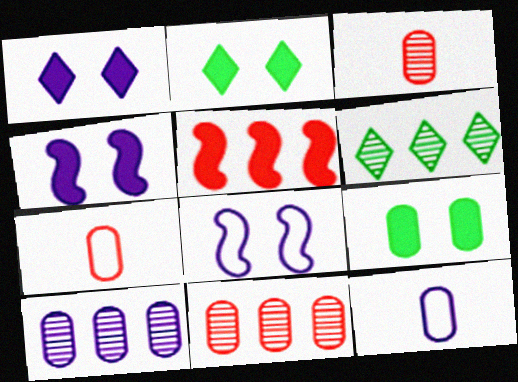[[4, 6, 7], 
[7, 9, 10], 
[9, 11, 12]]